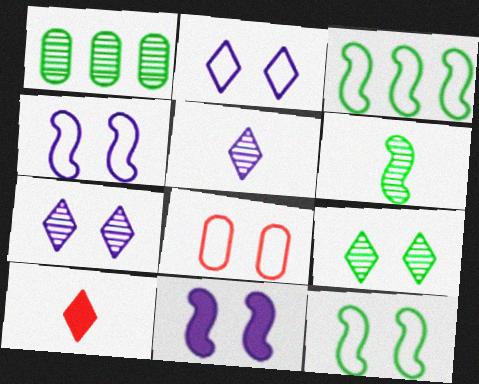[[1, 4, 10], 
[1, 6, 9], 
[2, 8, 12], 
[8, 9, 11]]